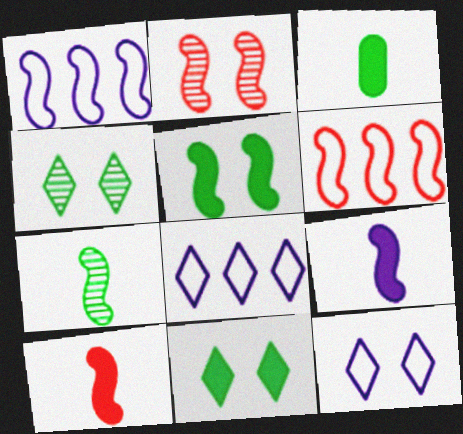[[2, 3, 8], 
[2, 6, 10]]